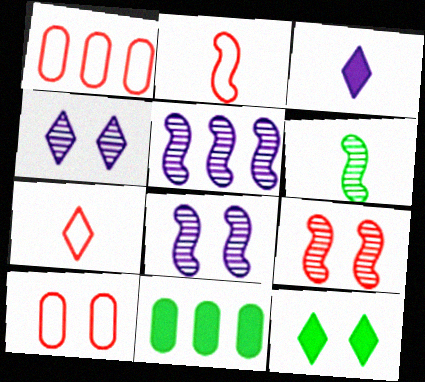[[2, 4, 11], 
[5, 6, 9], 
[7, 8, 11], 
[8, 10, 12]]